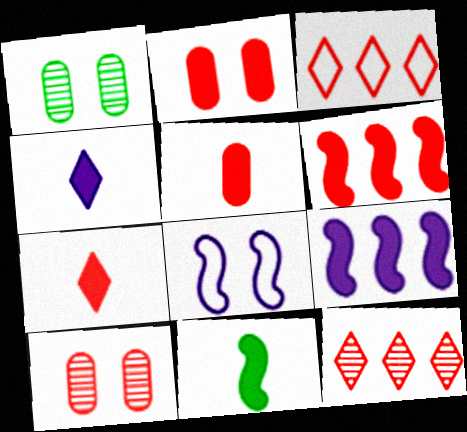[[2, 6, 7], 
[4, 5, 11]]